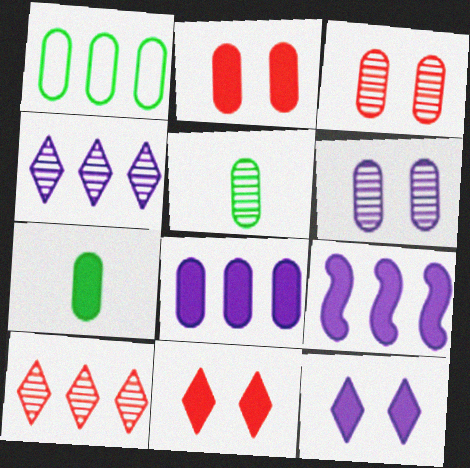[[1, 9, 10], 
[2, 7, 8], 
[7, 9, 11]]